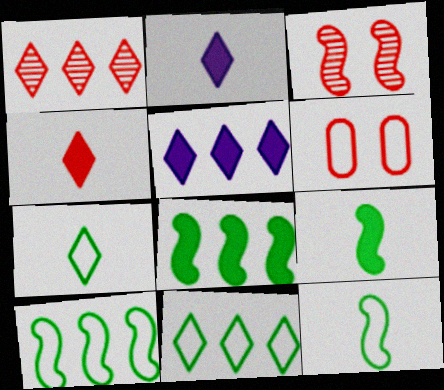[[1, 5, 11]]